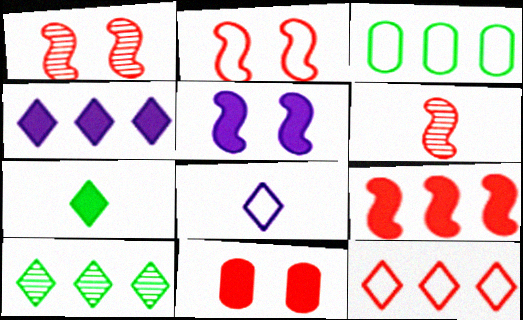[[2, 3, 8], 
[2, 6, 9], 
[4, 10, 12], 
[6, 11, 12]]